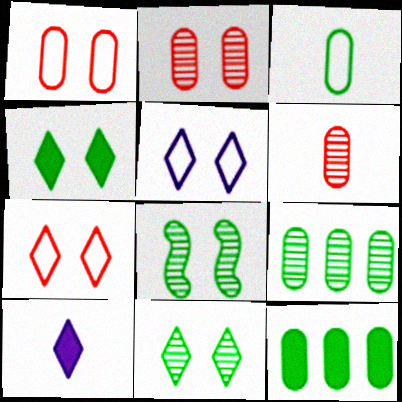[]